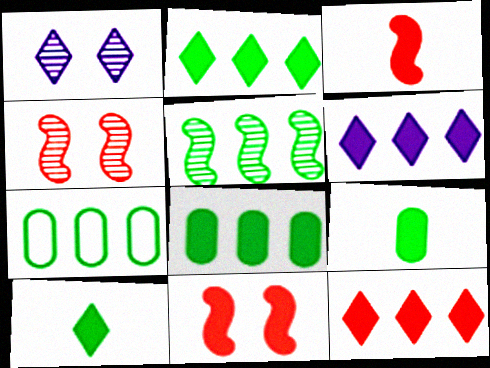[[1, 3, 7], 
[2, 5, 7], 
[2, 6, 12], 
[6, 9, 11]]